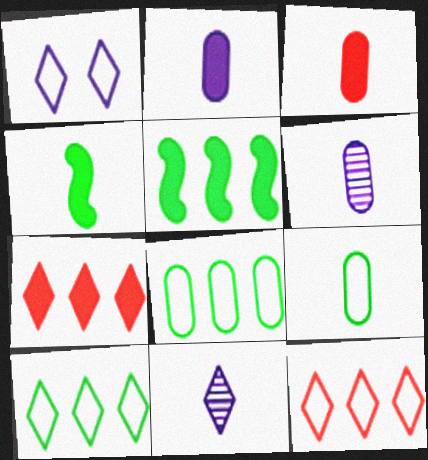[[3, 6, 9]]